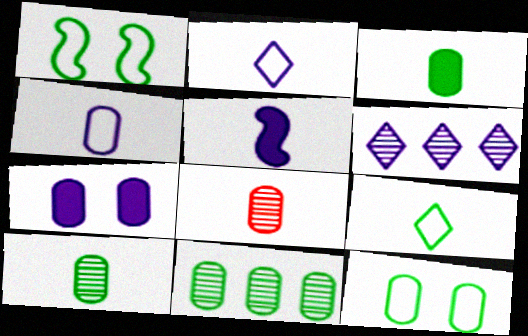[[3, 4, 8], 
[3, 11, 12], 
[5, 8, 9]]